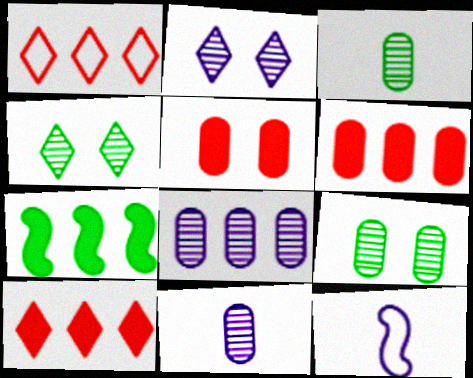[[1, 7, 8], 
[4, 6, 12], 
[9, 10, 12]]